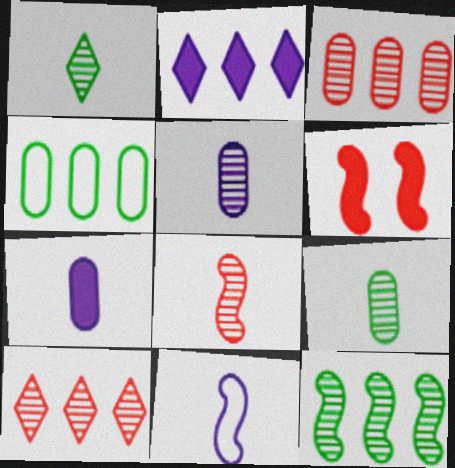[[1, 5, 8], 
[6, 11, 12]]